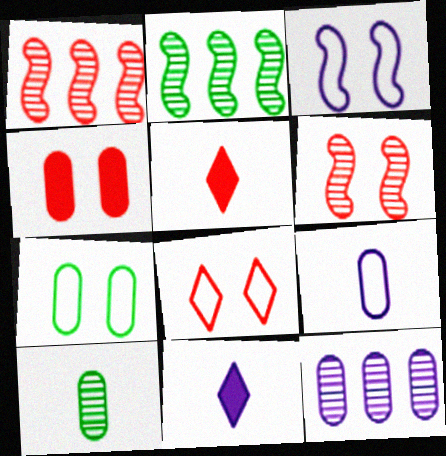[[1, 7, 11], 
[3, 7, 8], 
[3, 11, 12], 
[4, 6, 8]]